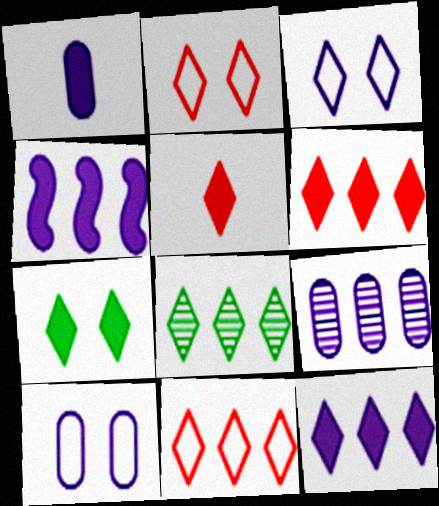[[1, 9, 10], 
[3, 5, 8], 
[5, 7, 12], 
[8, 11, 12]]